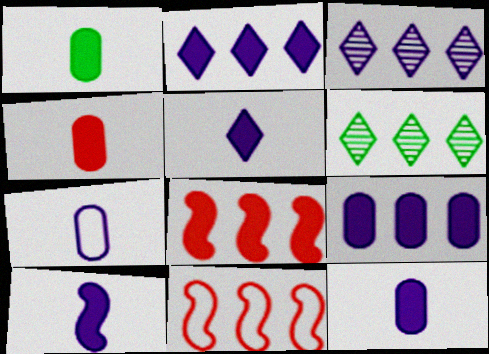[[1, 4, 12], 
[5, 10, 12], 
[6, 9, 11]]